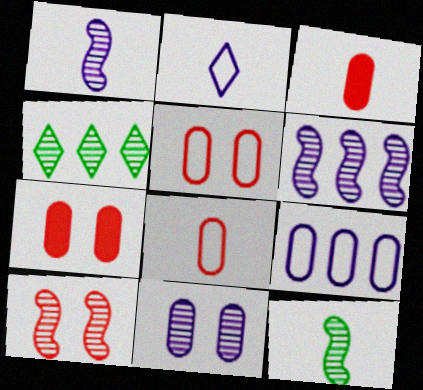[[2, 3, 12], 
[6, 10, 12]]